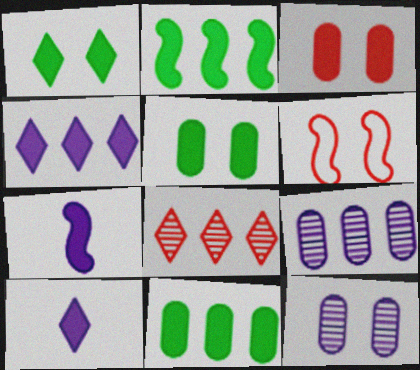[[1, 6, 12], 
[2, 3, 10]]